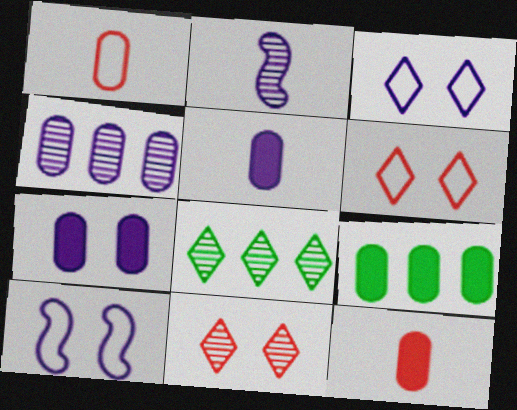[[2, 6, 9], 
[7, 9, 12], 
[8, 10, 12]]